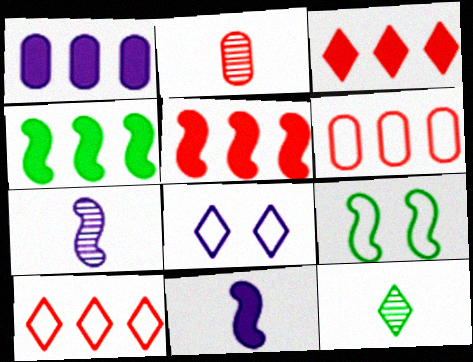[[1, 3, 4], 
[1, 7, 8], 
[2, 4, 8], 
[2, 7, 12], 
[3, 8, 12], 
[5, 7, 9]]